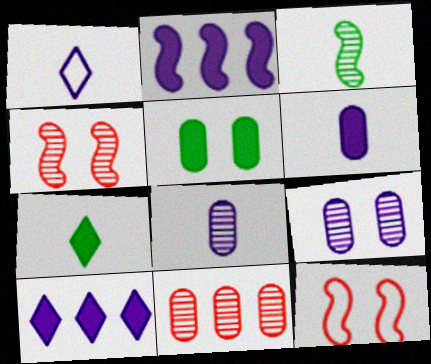[[1, 2, 9], 
[2, 3, 12]]